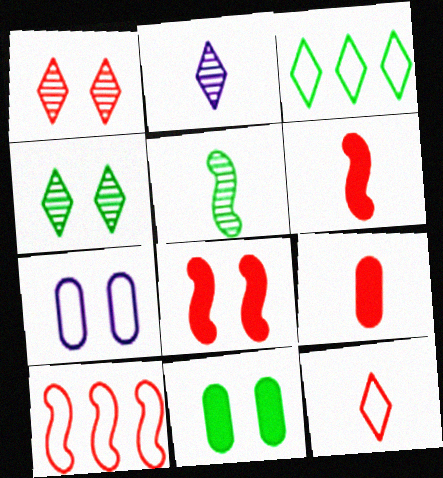[[1, 9, 10], 
[2, 10, 11], 
[3, 5, 11], 
[4, 7, 8]]